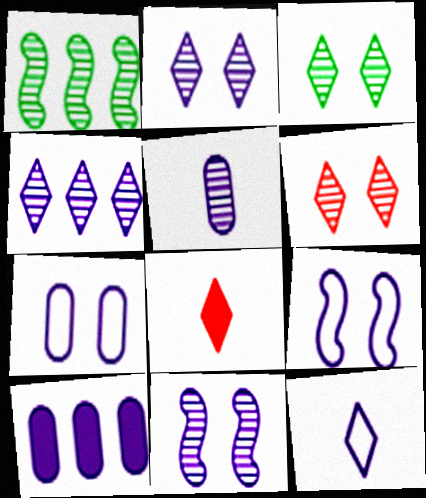[[1, 5, 6], 
[1, 7, 8], 
[2, 3, 6], 
[4, 5, 11], 
[5, 7, 10], 
[10, 11, 12]]